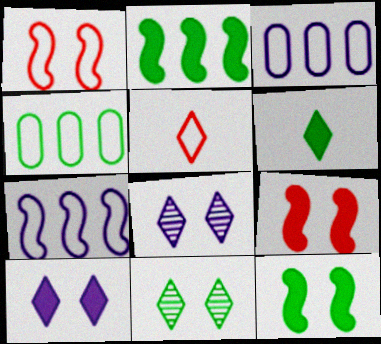[]